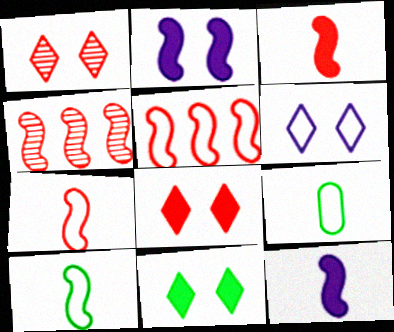[[1, 6, 11], 
[2, 4, 10], 
[5, 6, 9]]